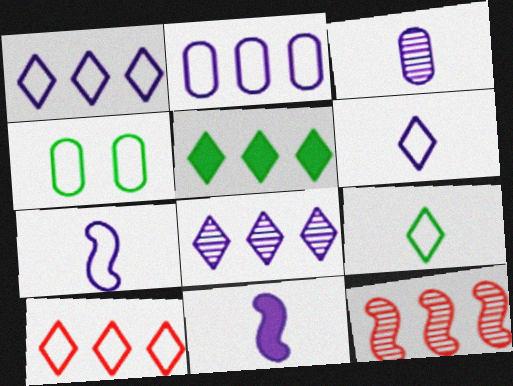[[2, 5, 12], 
[3, 6, 11], 
[4, 7, 10], 
[5, 8, 10]]